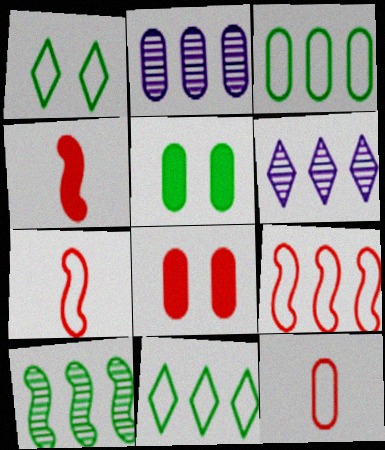[[1, 2, 4], 
[2, 5, 12], 
[5, 6, 7]]